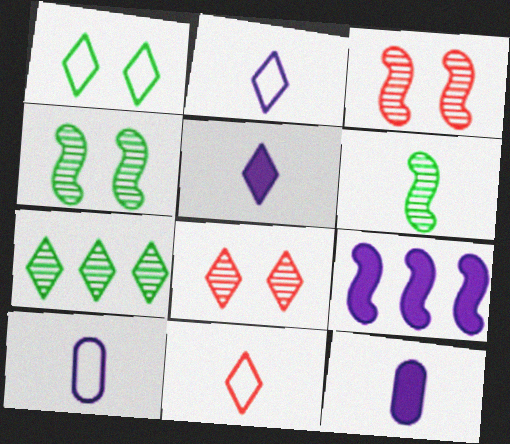[[6, 11, 12]]